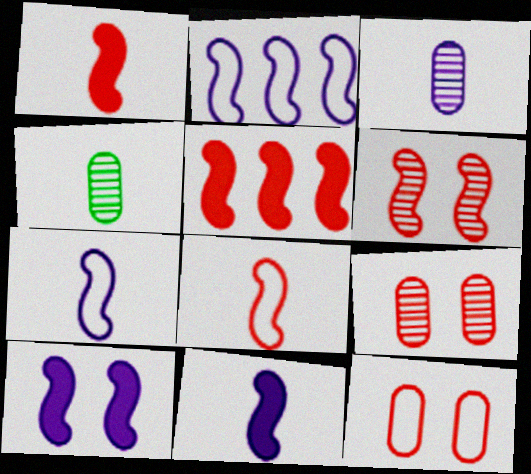[[5, 6, 8]]